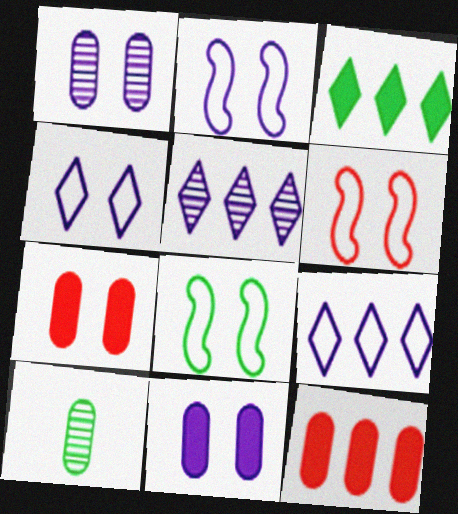[[2, 6, 8], 
[3, 8, 10]]